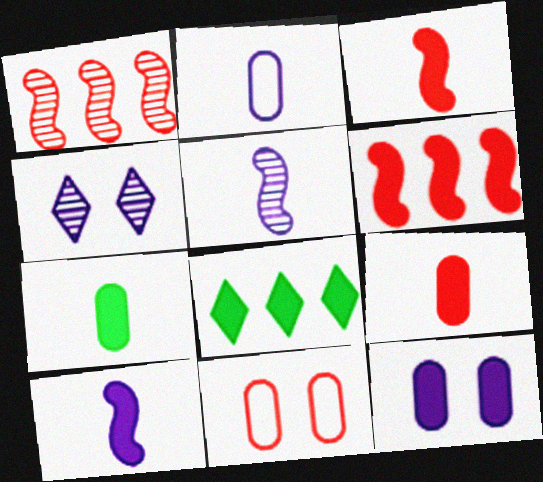[[3, 8, 12], 
[5, 8, 11]]